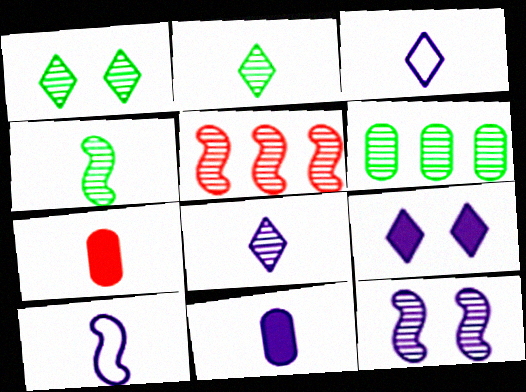[[1, 4, 6], 
[2, 7, 10], 
[3, 4, 7], 
[4, 5, 12], 
[8, 10, 11]]